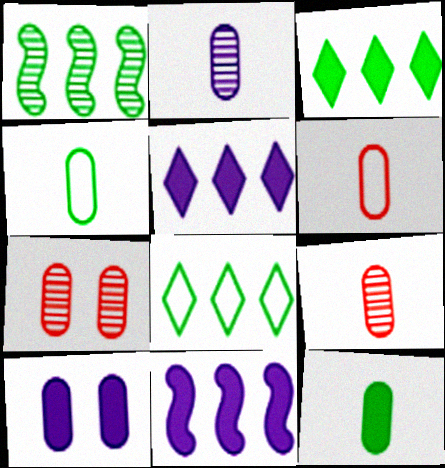[[2, 6, 12]]